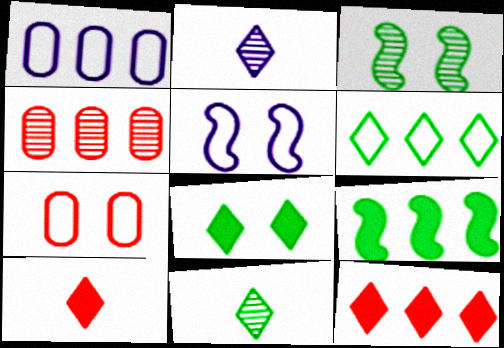[[1, 3, 10], 
[2, 3, 4], 
[2, 7, 9], 
[6, 8, 11]]